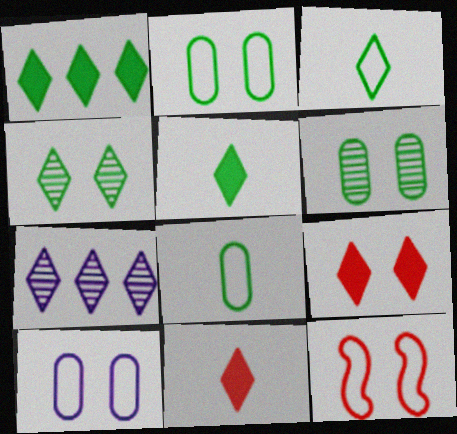[[1, 3, 4], 
[3, 7, 9]]